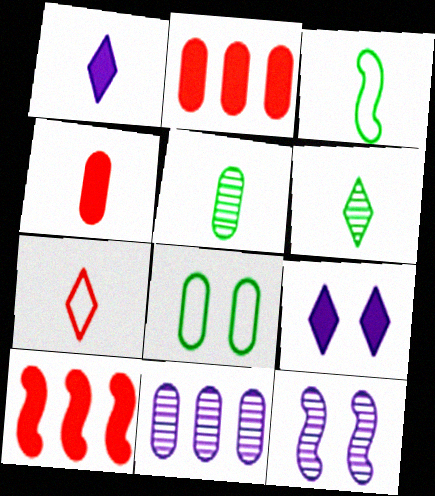[[1, 6, 7], 
[3, 10, 12], 
[4, 8, 11]]